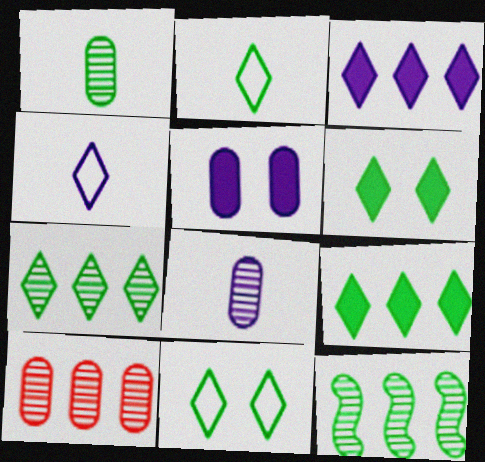[[2, 6, 7]]